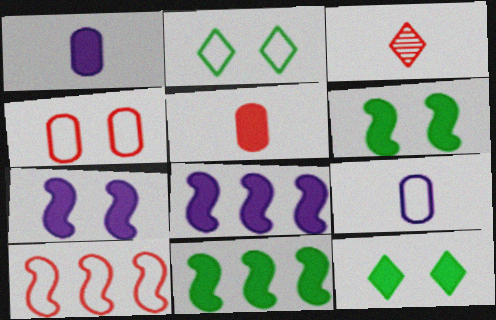[[2, 9, 10], 
[5, 8, 12]]